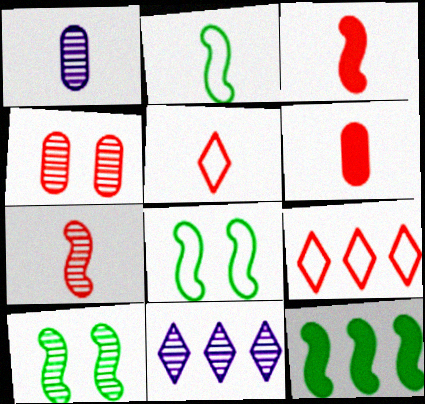[[2, 10, 12], 
[3, 4, 9], 
[5, 6, 7], 
[6, 8, 11]]